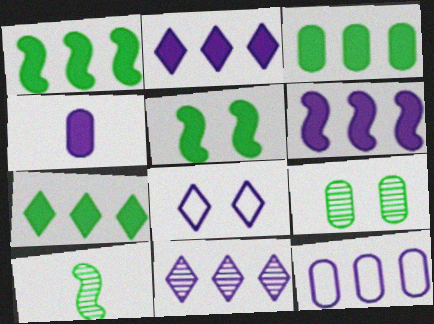[[1, 3, 7], 
[6, 11, 12]]